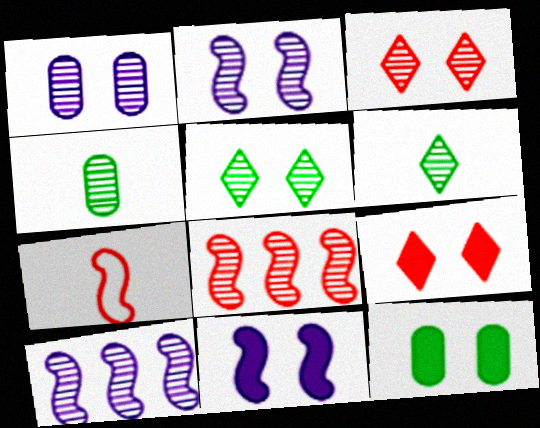[[1, 6, 8], 
[3, 4, 10], 
[9, 11, 12]]